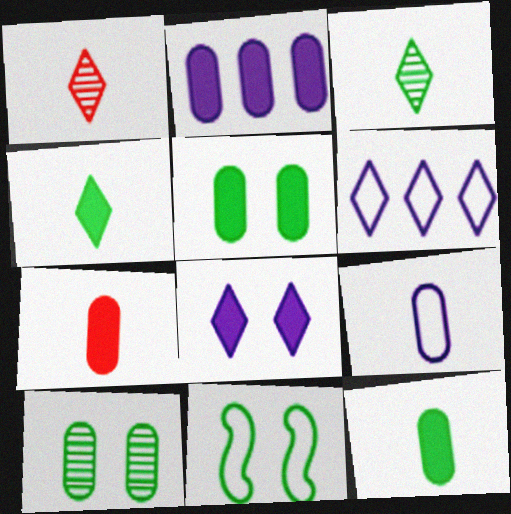[[1, 2, 11], 
[2, 5, 7]]